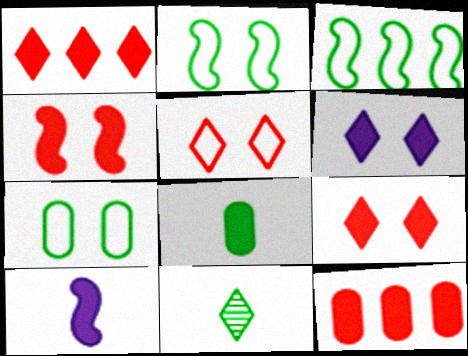[]